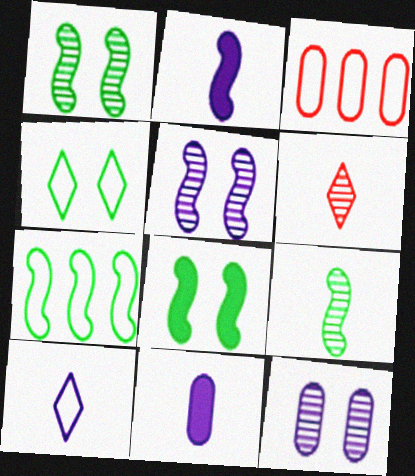[[7, 8, 9]]